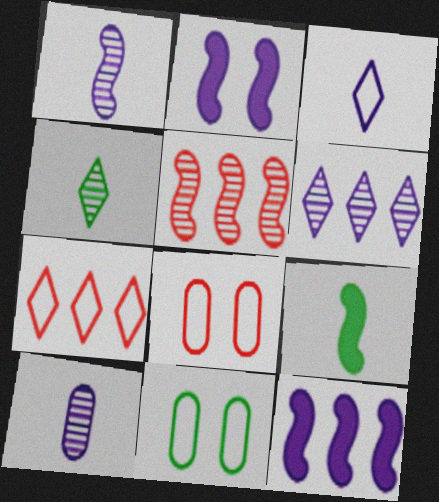[[4, 8, 12], 
[6, 8, 9]]